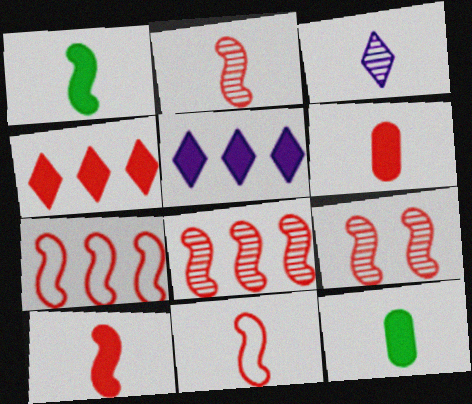[[2, 8, 9], 
[2, 10, 11], 
[3, 11, 12], 
[7, 9, 10]]